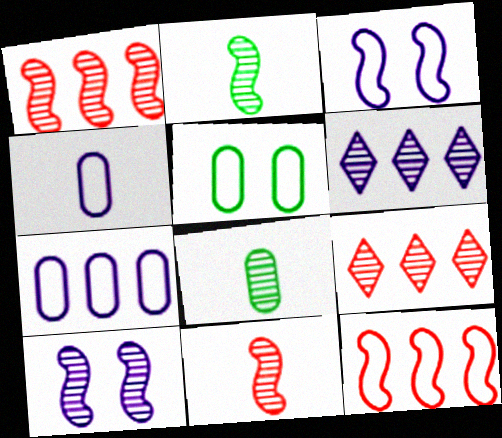[[1, 2, 10], 
[8, 9, 10]]